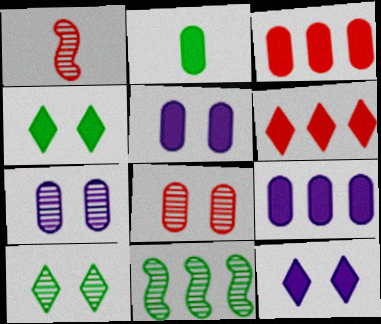[[2, 3, 5]]